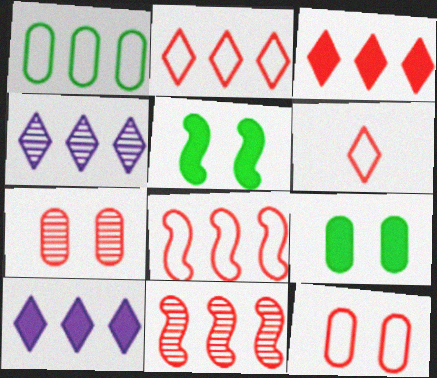[[1, 10, 11], 
[6, 8, 12]]